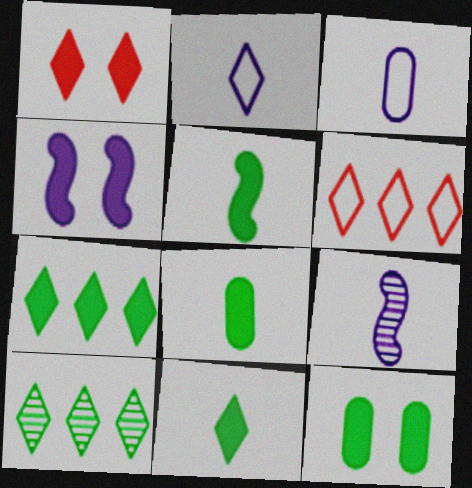[[1, 2, 10], 
[1, 4, 12], 
[5, 7, 12], 
[5, 8, 11], 
[6, 9, 12]]